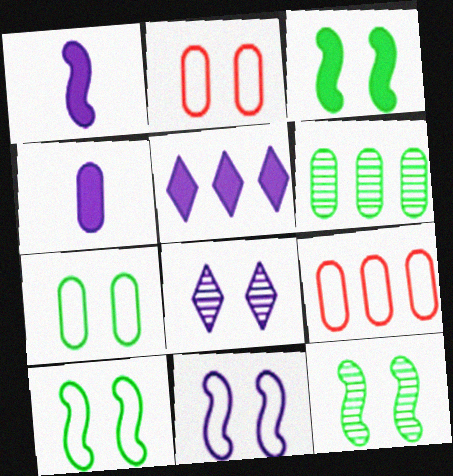[[2, 3, 8], 
[2, 4, 6], 
[3, 10, 12]]